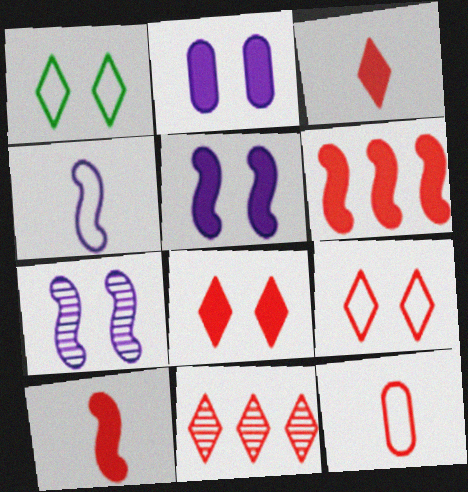[[3, 9, 11]]